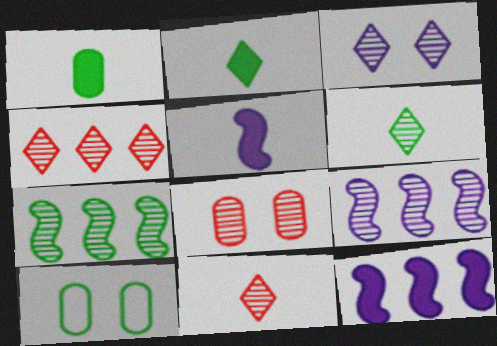[[2, 7, 10], 
[3, 4, 6], 
[4, 5, 10], 
[6, 8, 9], 
[10, 11, 12]]